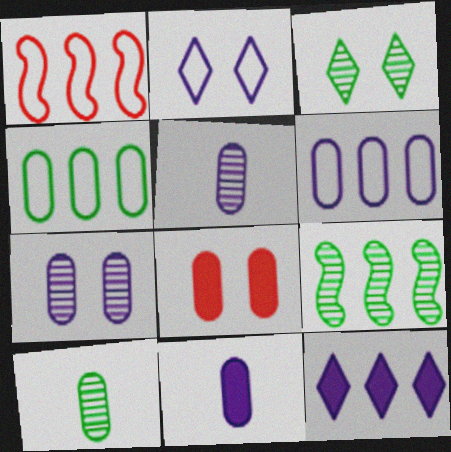[[1, 3, 11], 
[3, 9, 10], 
[4, 5, 8], 
[6, 7, 11], 
[6, 8, 10]]